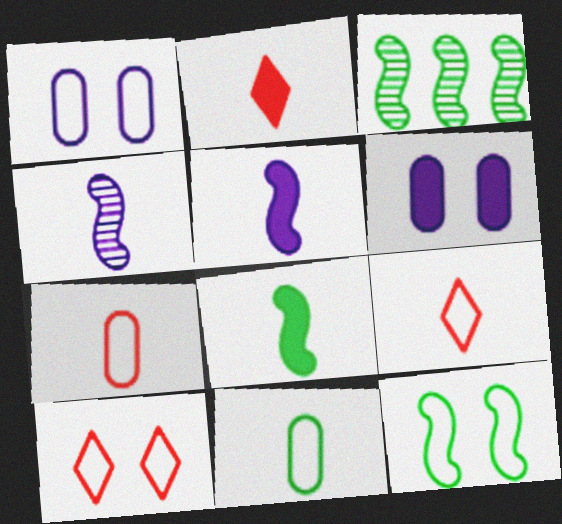[[1, 2, 3], 
[1, 10, 12], 
[2, 4, 11], 
[3, 6, 9], 
[3, 8, 12]]